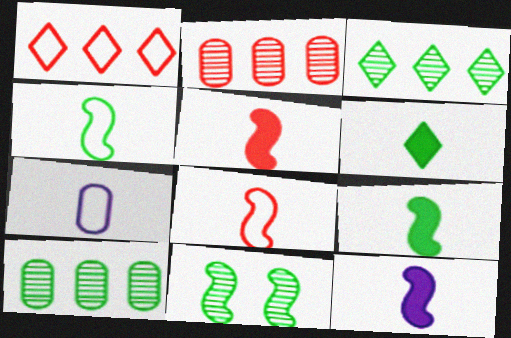[[5, 9, 12]]